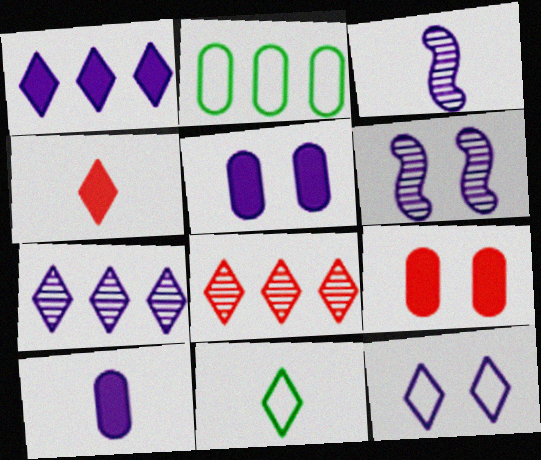[[2, 4, 6], 
[5, 6, 12]]